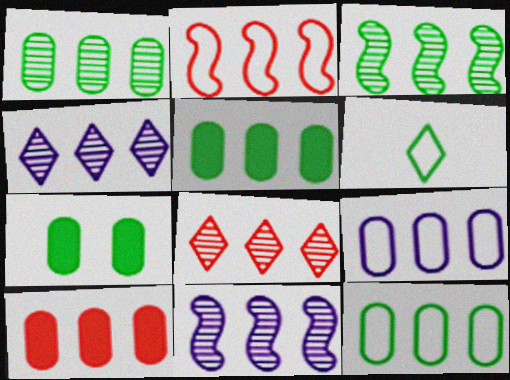[[1, 5, 12], 
[1, 8, 11], 
[1, 9, 10], 
[2, 4, 5], 
[2, 8, 10], 
[3, 6, 7]]